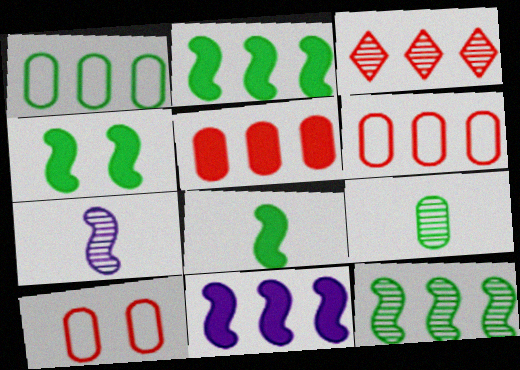[[1, 3, 11], 
[2, 4, 8]]